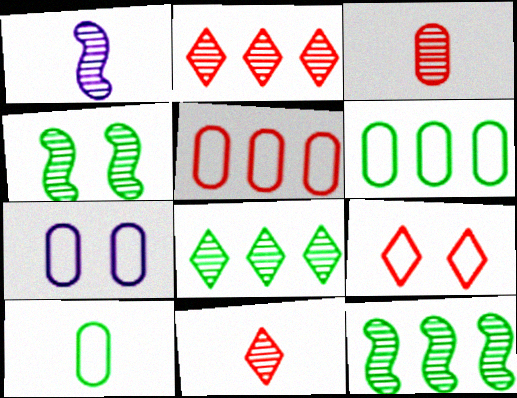[[5, 7, 10]]